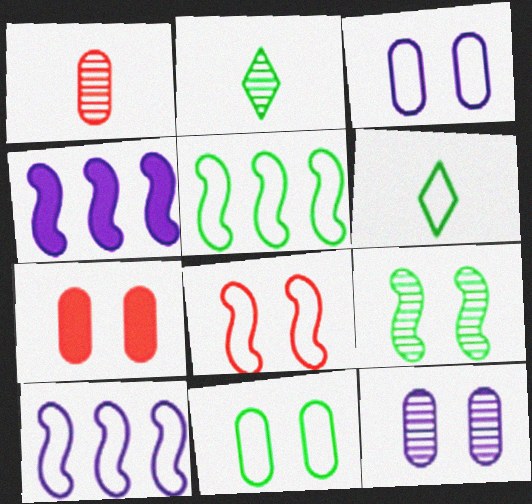[[2, 7, 10], 
[5, 6, 11], 
[7, 11, 12]]